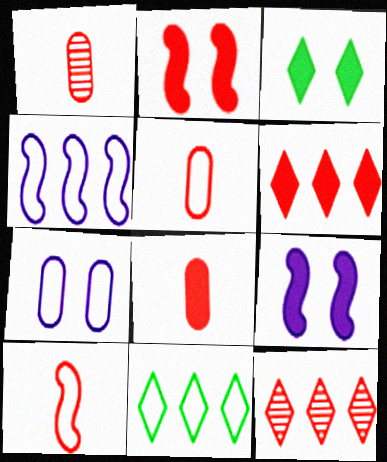[[1, 3, 4], 
[1, 5, 8], 
[1, 9, 11], 
[2, 5, 12], 
[2, 6, 8], 
[7, 10, 11]]